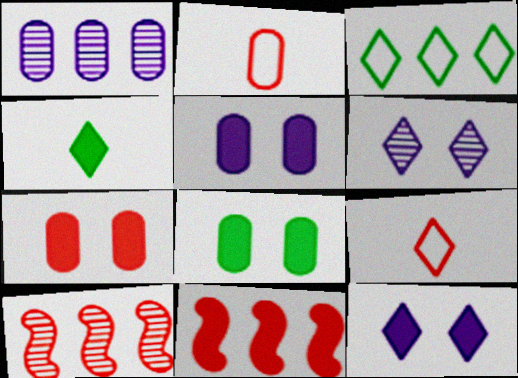[[1, 2, 8], 
[1, 3, 11], 
[4, 5, 11], 
[5, 7, 8], 
[7, 9, 10]]